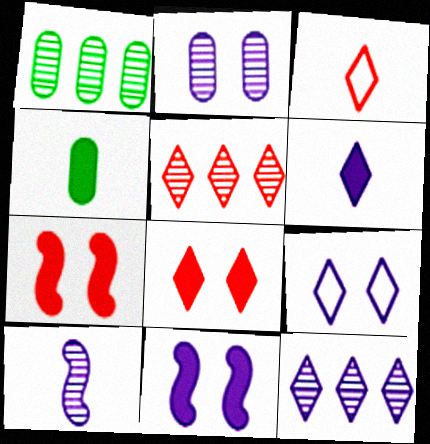[[1, 3, 11], 
[2, 9, 11], 
[2, 10, 12], 
[3, 4, 10], 
[3, 5, 8], 
[6, 9, 12]]